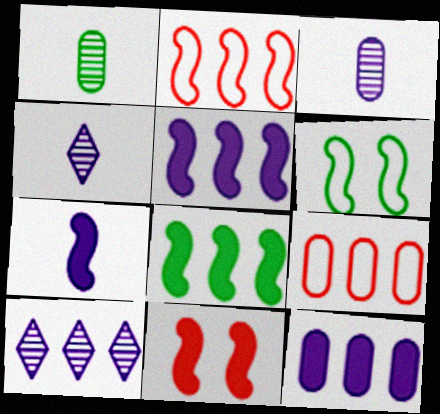[[7, 8, 11], 
[8, 9, 10]]